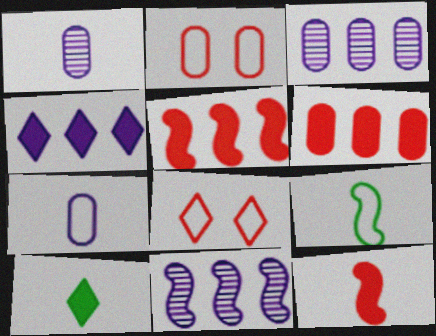[[2, 10, 11]]